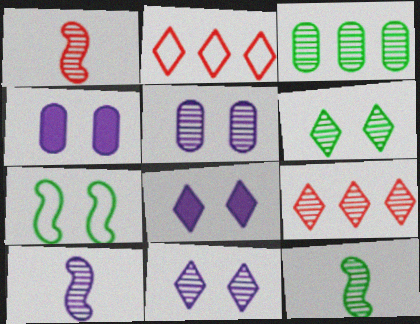[[1, 3, 11], 
[1, 10, 12], 
[2, 4, 12], 
[3, 6, 12], 
[5, 9, 12]]